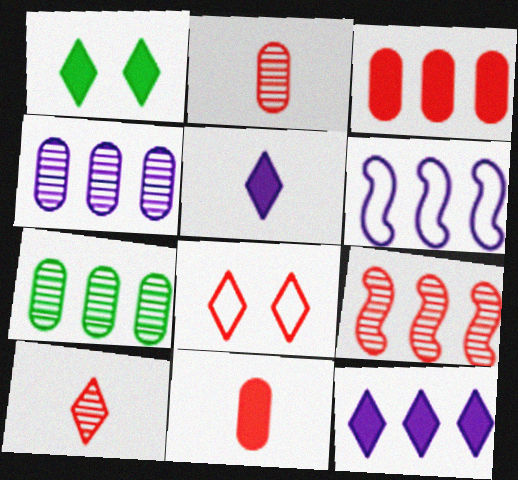[[1, 2, 6], 
[4, 6, 12], 
[8, 9, 11]]